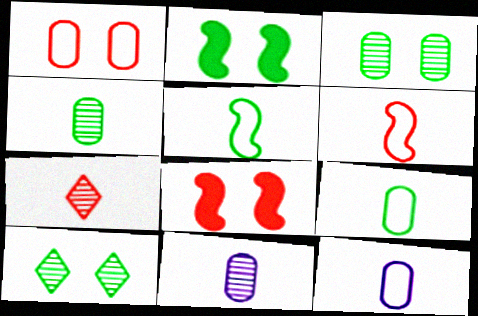[]